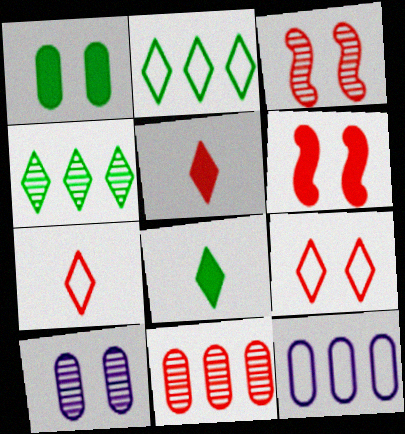[[3, 8, 12], 
[6, 7, 11]]